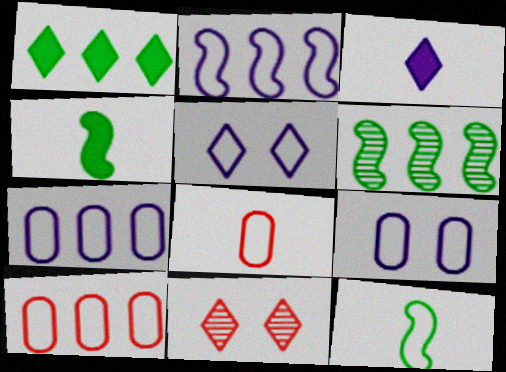[[4, 7, 11], 
[5, 10, 12]]